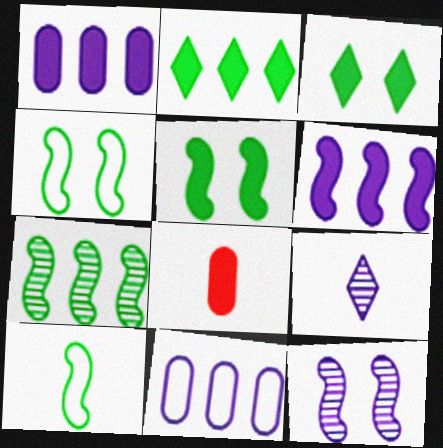[[3, 6, 8], 
[5, 7, 10], 
[8, 9, 10]]